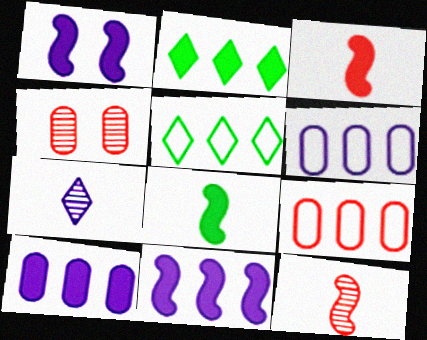[[1, 6, 7]]